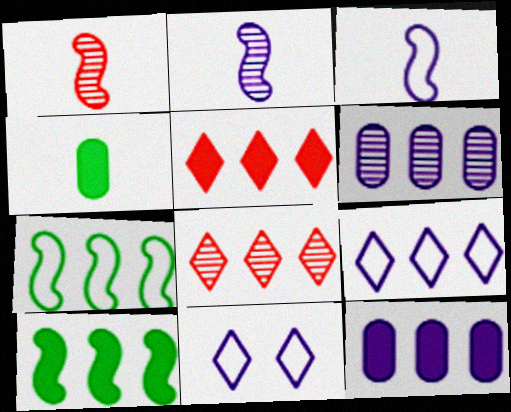[[2, 11, 12], 
[5, 6, 7], 
[5, 10, 12], 
[7, 8, 12]]